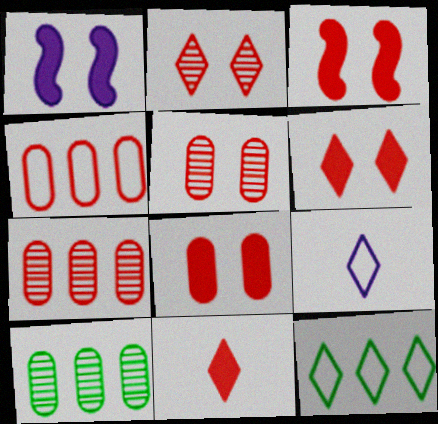[[3, 6, 8], 
[3, 9, 10]]